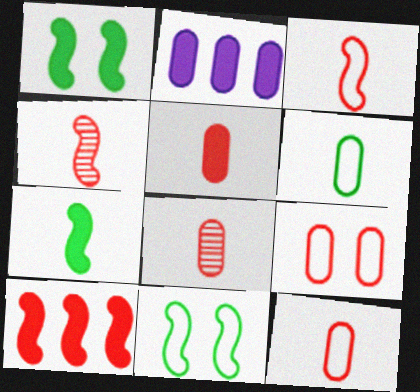[[5, 8, 12]]